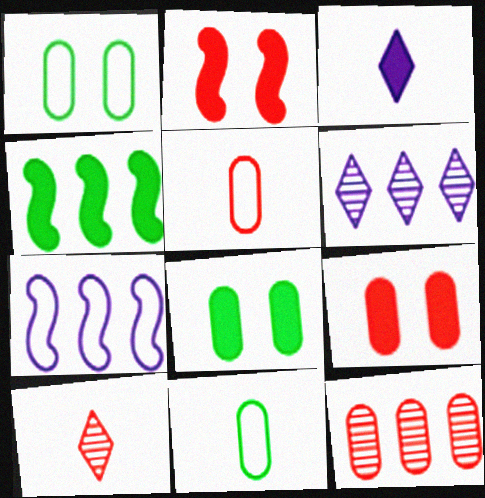[[2, 6, 11], 
[3, 4, 9], 
[5, 9, 12], 
[7, 8, 10]]